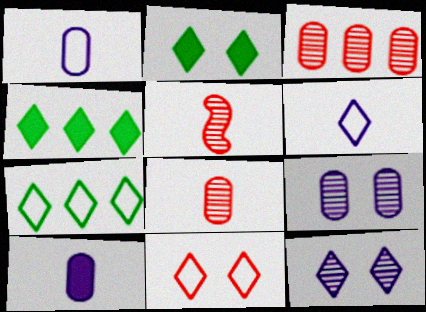[[2, 11, 12], 
[6, 7, 11]]